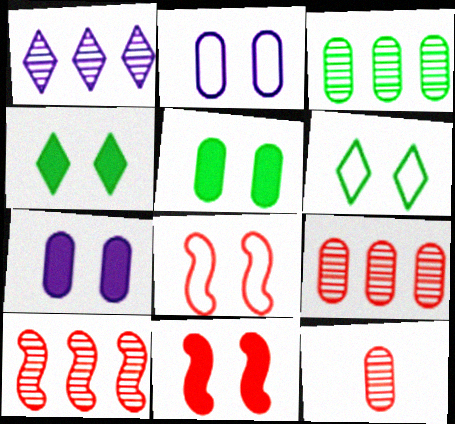[[1, 3, 10], 
[2, 6, 8], 
[4, 7, 11]]